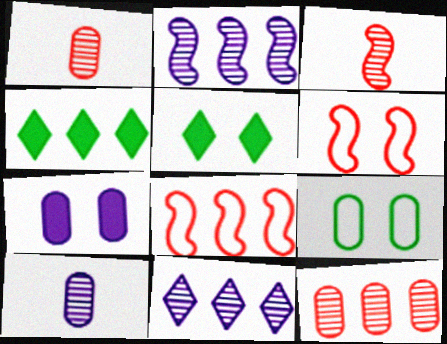[[4, 6, 10], 
[5, 8, 10]]